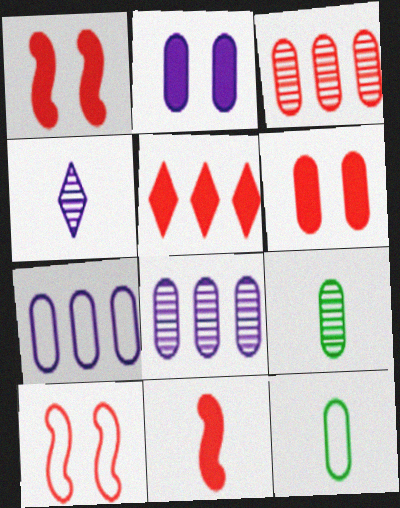[[2, 3, 12], 
[4, 11, 12], 
[5, 6, 11], 
[6, 7, 9], 
[6, 8, 12]]